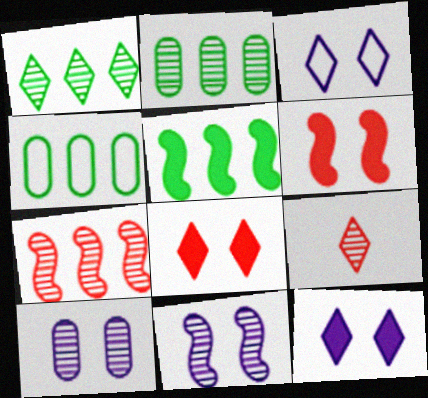[[1, 4, 5], 
[2, 9, 11]]